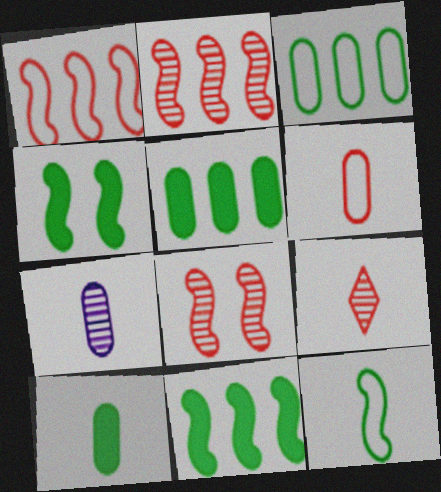[[6, 7, 10]]